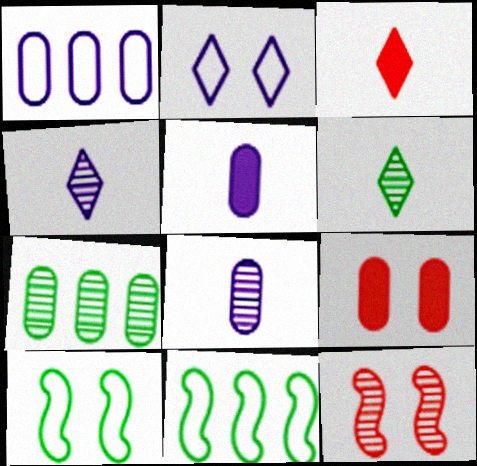[[4, 7, 12], 
[4, 9, 11]]